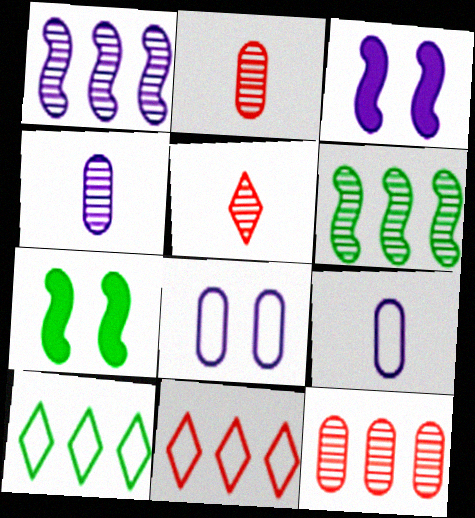[[2, 3, 10], 
[4, 7, 11]]